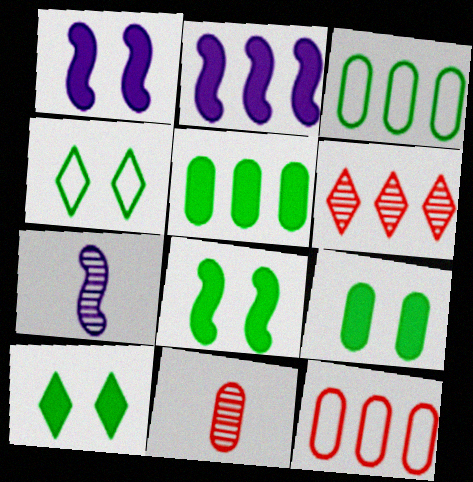[[2, 3, 6], 
[2, 4, 11], 
[7, 10, 12], 
[8, 9, 10]]